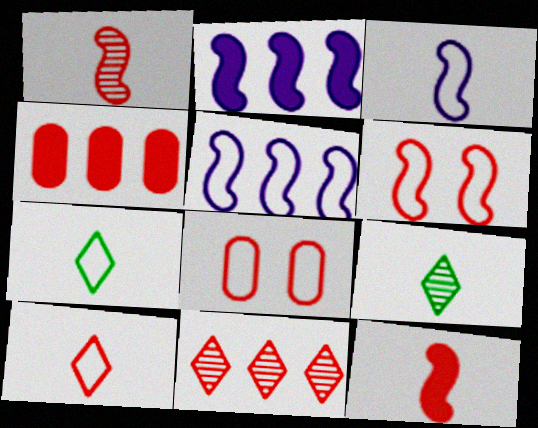[[2, 8, 9], 
[5, 7, 8], 
[8, 11, 12]]